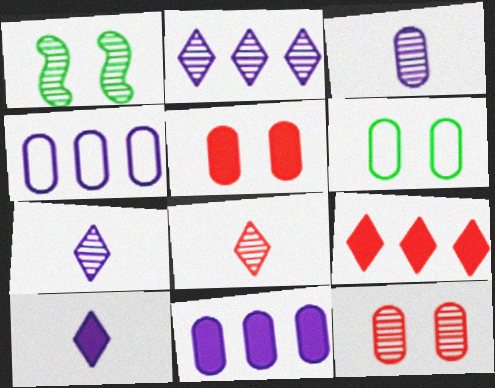[]